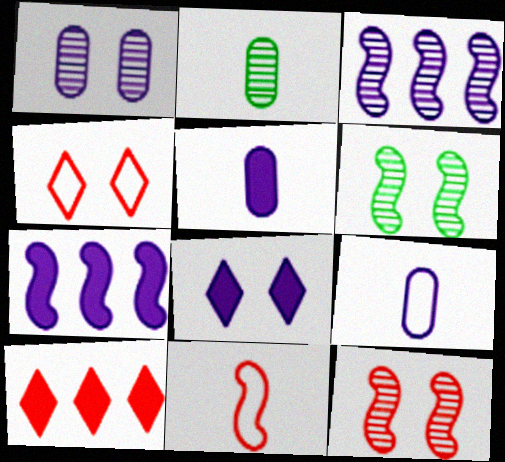[[2, 4, 7], 
[3, 8, 9], 
[5, 7, 8], 
[6, 7, 11], 
[6, 9, 10]]